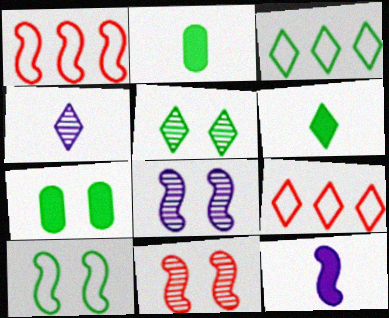[[1, 4, 7], 
[2, 8, 9], 
[3, 5, 6], 
[5, 7, 10]]